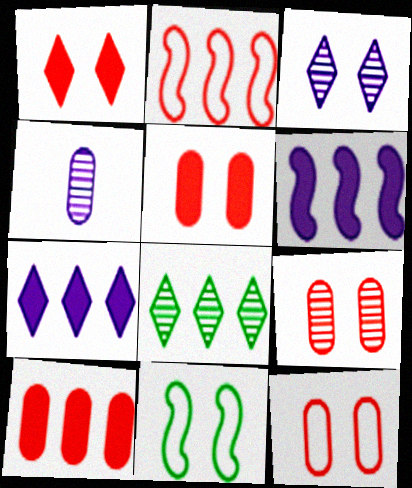[[3, 5, 11], 
[5, 9, 12]]